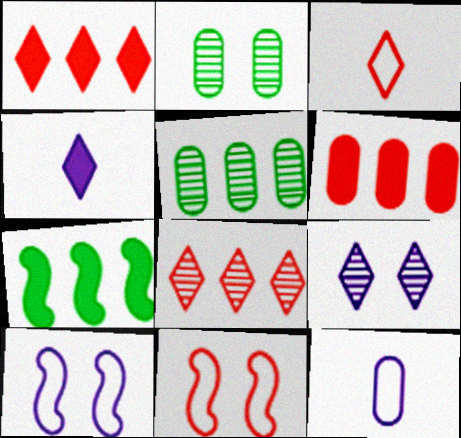[[2, 6, 12], 
[4, 5, 11]]